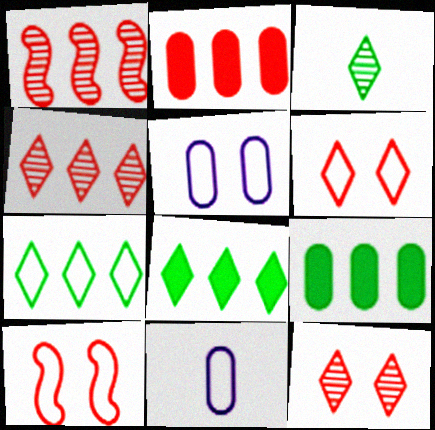[[7, 10, 11]]